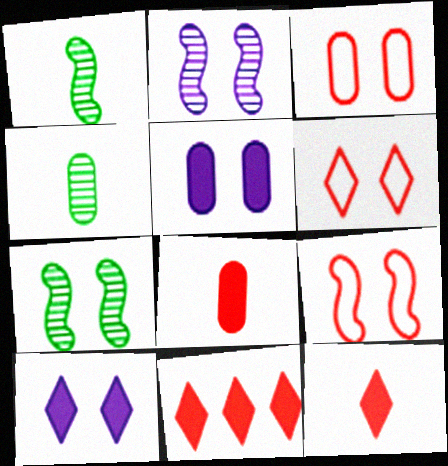[[3, 6, 9], 
[3, 7, 10], 
[5, 6, 7]]